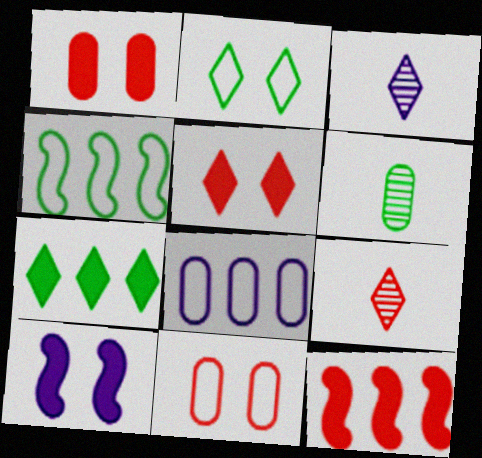[[1, 3, 4], 
[1, 6, 8], 
[3, 8, 10], 
[9, 11, 12]]